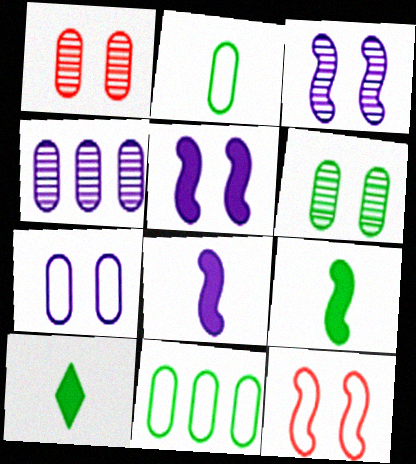[[4, 10, 12]]